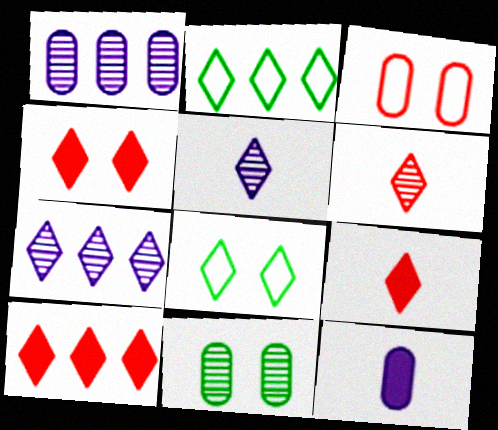[[2, 4, 5], 
[2, 7, 10], 
[4, 9, 10], 
[5, 8, 10], 
[7, 8, 9]]